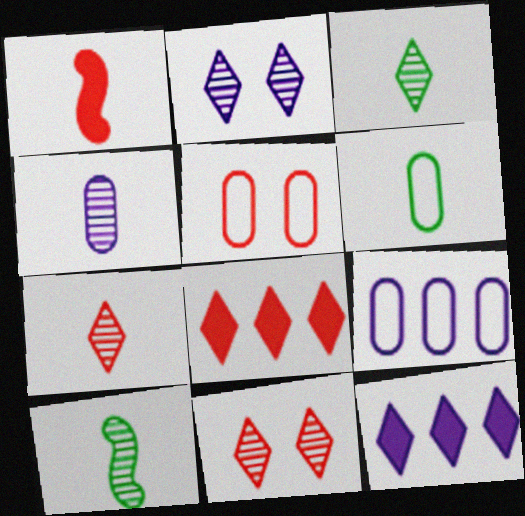[[4, 7, 10], 
[5, 6, 9], 
[5, 10, 12]]